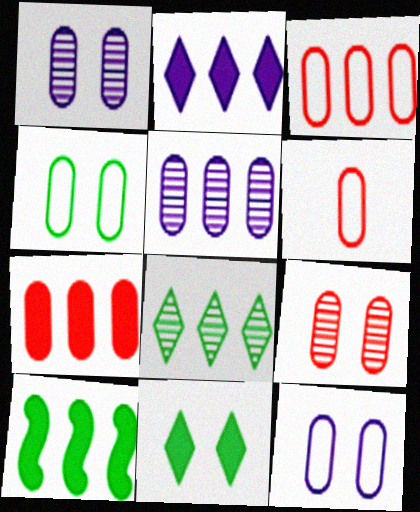[[2, 7, 10], 
[6, 7, 9]]